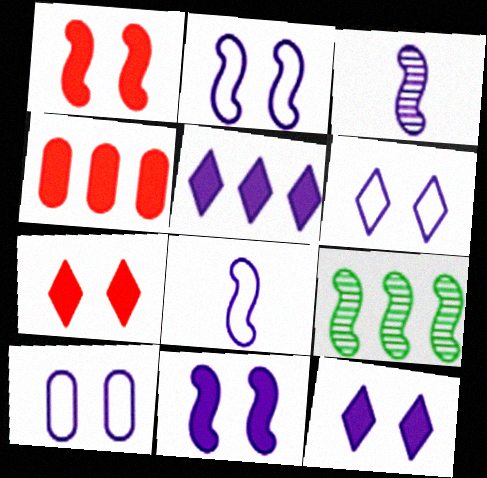[[1, 8, 9], 
[2, 6, 10], 
[3, 5, 10]]